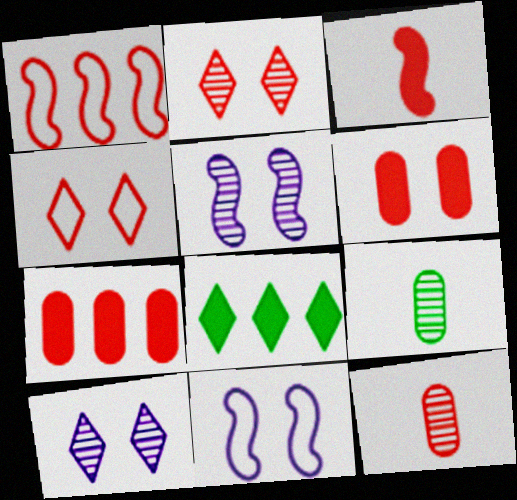[[8, 11, 12]]